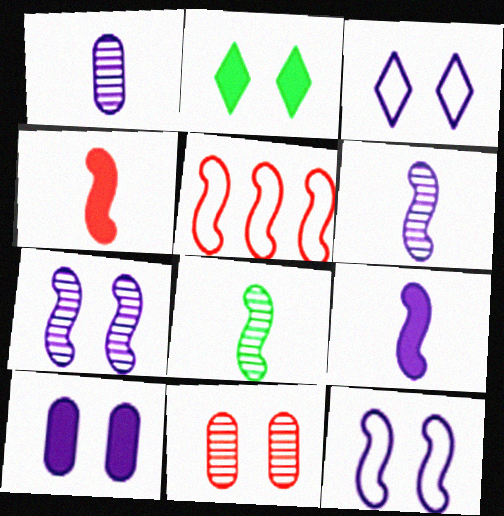[[1, 2, 5], 
[2, 11, 12], 
[3, 7, 10]]